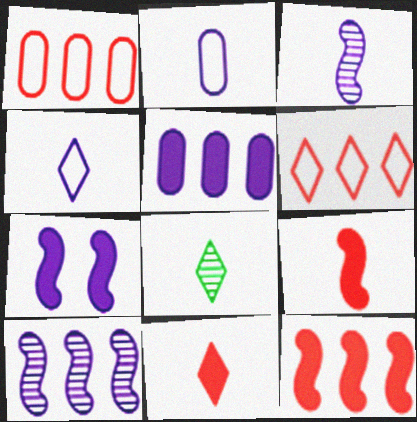[[1, 7, 8], 
[2, 8, 9], 
[4, 8, 11]]